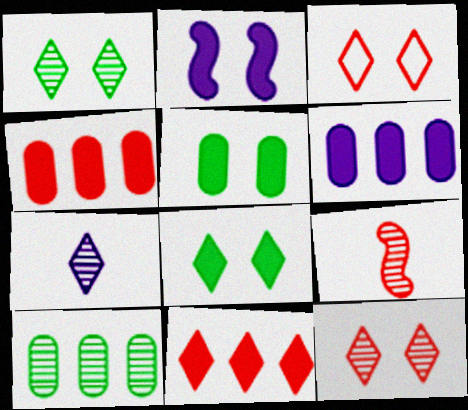[[3, 4, 9]]